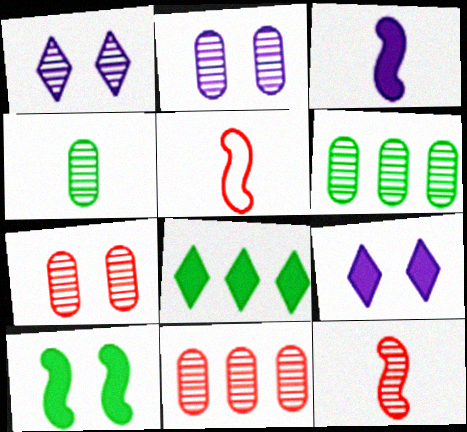[[1, 6, 12], 
[2, 4, 11], 
[2, 5, 8], 
[5, 6, 9]]